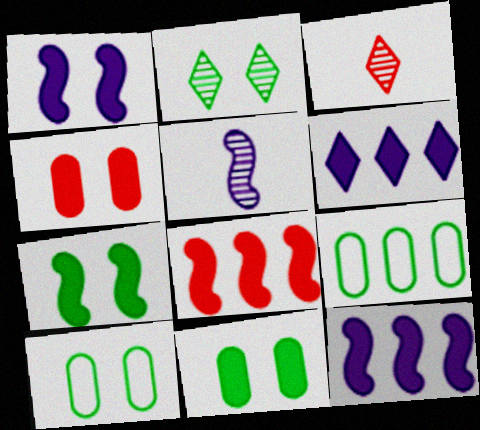[[1, 3, 9], 
[2, 7, 10], 
[3, 10, 12]]